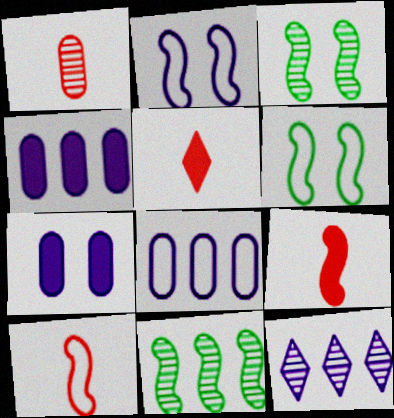[[1, 3, 12], 
[1, 5, 10], 
[2, 9, 11], 
[3, 5, 8]]